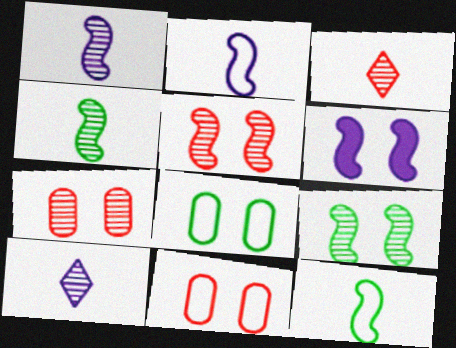[]